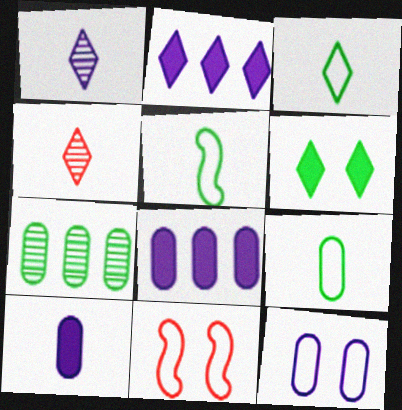[[3, 5, 9], 
[4, 5, 10], 
[5, 6, 7]]